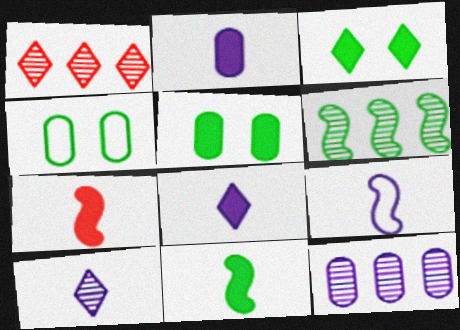[[1, 5, 9], 
[1, 6, 12], 
[2, 9, 10]]